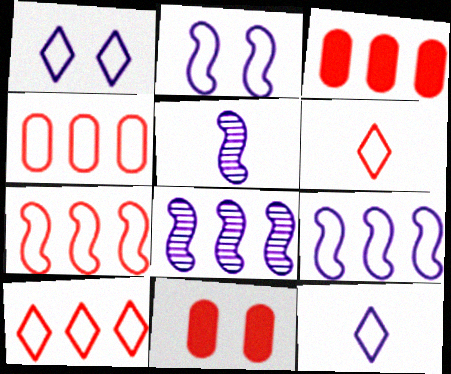[[4, 7, 10]]